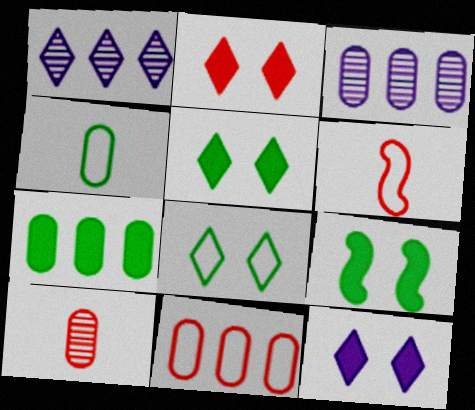[[2, 5, 12], 
[3, 5, 6], 
[3, 7, 11]]